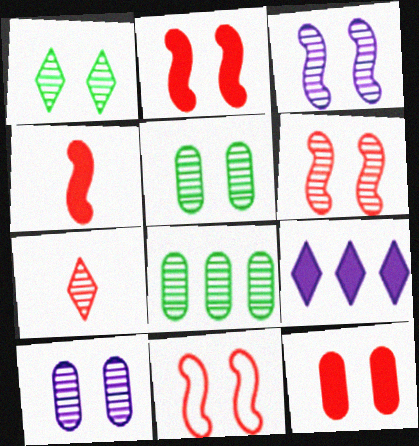[[1, 6, 10], 
[2, 6, 11], 
[3, 7, 8]]